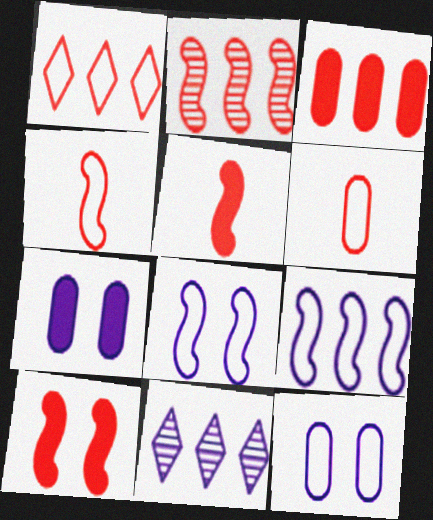[[1, 2, 3], 
[2, 4, 10]]